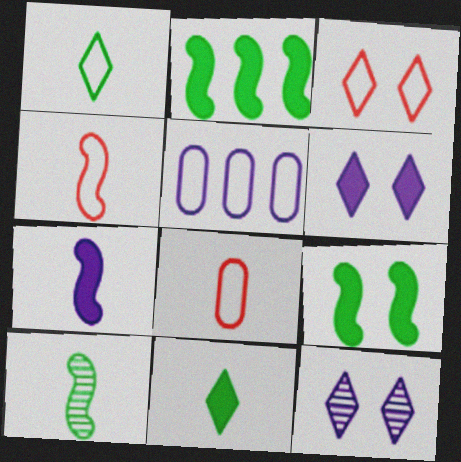[[2, 8, 12], 
[4, 7, 10], 
[5, 7, 12]]